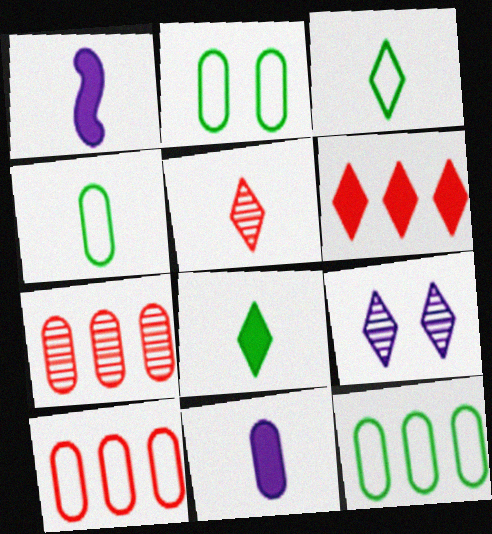[[1, 4, 5], 
[2, 4, 12], 
[2, 7, 11], 
[3, 6, 9]]